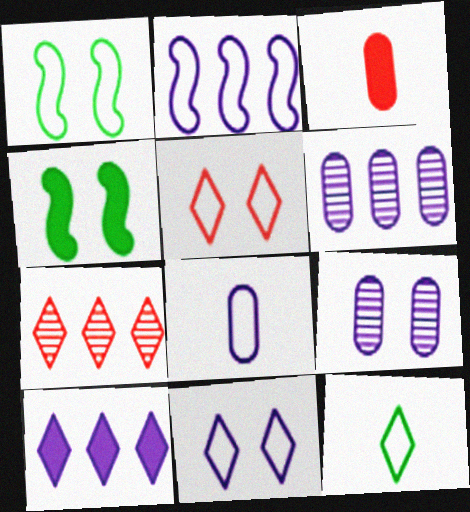[[2, 6, 10], 
[2, 8, 11], 
[3, 4, 10], 
[4, 5, 9], 
[4, 7, 8]]